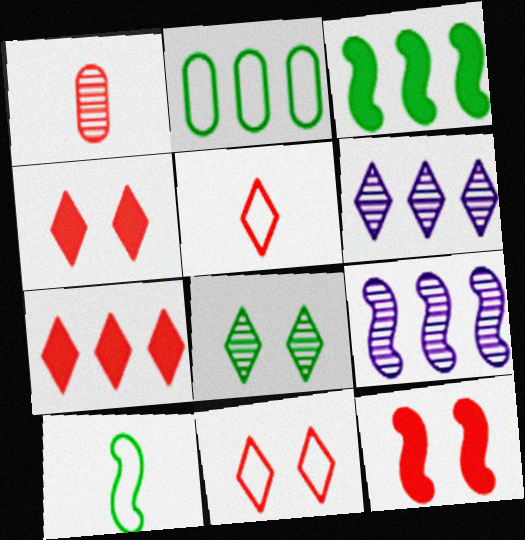[[1, 8, 9], 
[2, 7, 9], 
[9, 10, 12]]